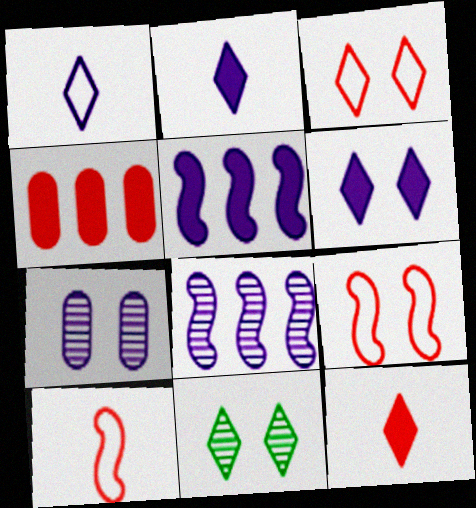[[1, 5, 7], 
[3, 6, 11]]